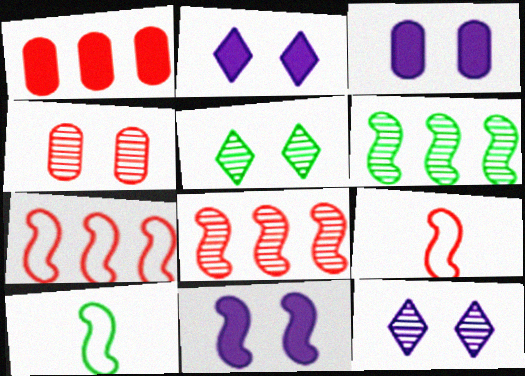[[1, 10, 12], 
[2, 3, 11], 
[6, 9, 11], 
[8, 10, 11]]